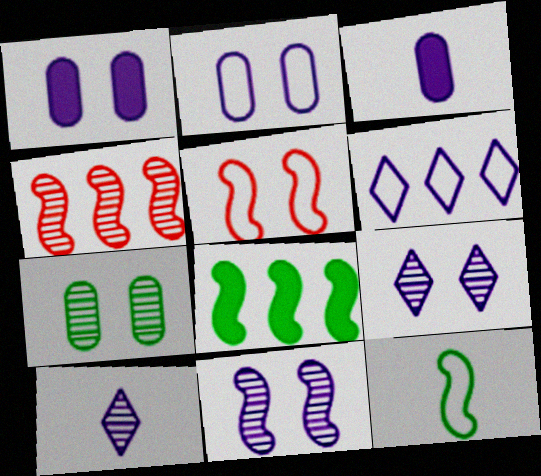[[3, 6, 11], 
[4, 7, 10]]